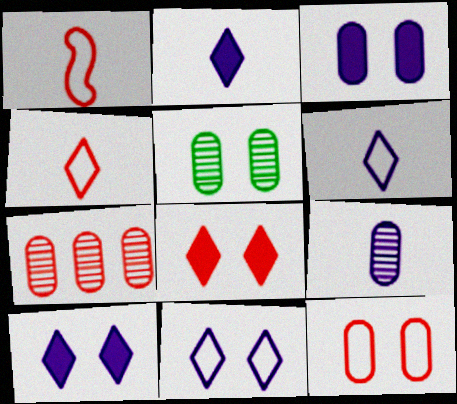[[1, 7, 8], 
[3, 5, 12], 
[5, 7, 9]]